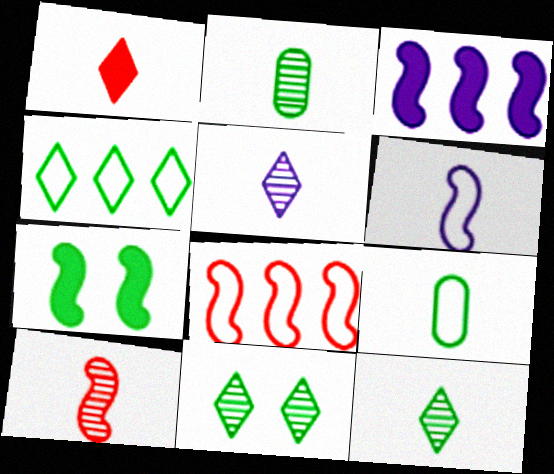[[1, 2, 6], 
[2, 4, 7], 
[2, 5, 10]]